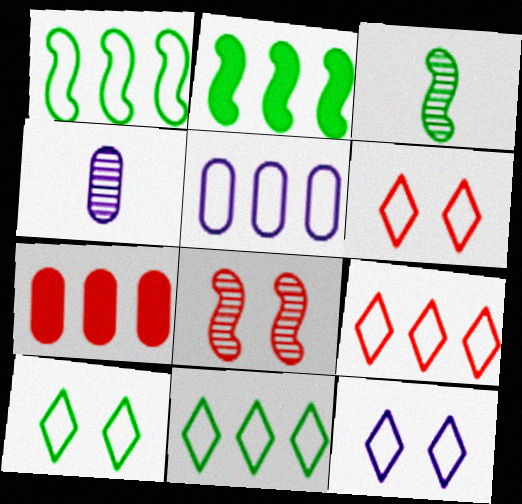[[1, 5, 9], 
[2, 4, 6], 
[3, 7, 12], 
[6, 10, 12]]